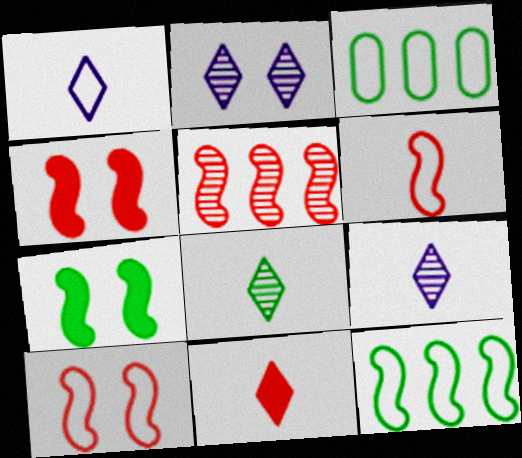[[1, 3, 10], 
[1, 8, 11], 
[3, 4, 9], 
[3, 7, 8], 
[4, 5, 6]]